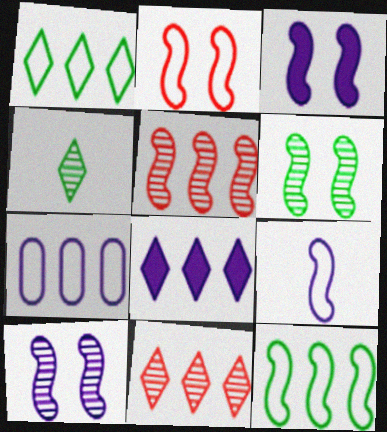[[1, 8, 11], 
[2, 3, 6], 
[2, 9, 12]]